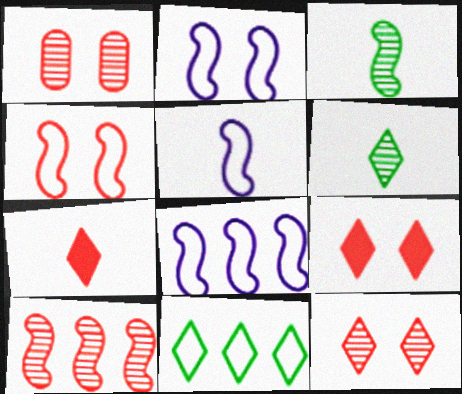[[1, 4, 9], 
[2, 5, 8]]